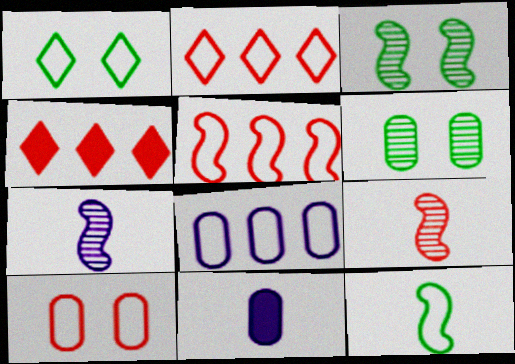[[2, 3, 11], 
[4, 9, 10]]